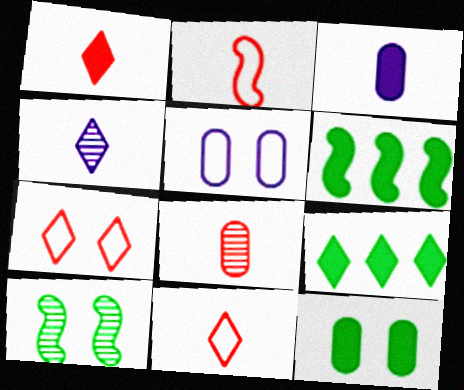[[1, 2, 8], 
[4, 7, 9]]